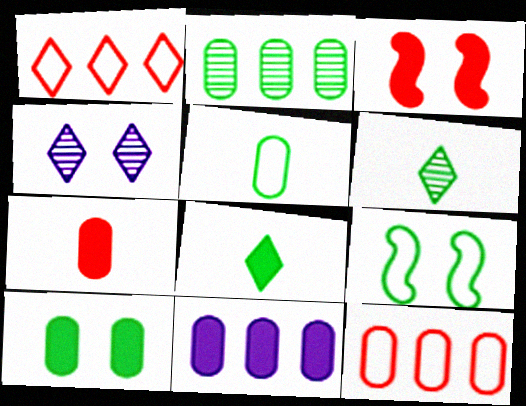[[1, 4, 8], 
[2, 5, 10], 
[2, 8, 9], 
[2, 11, 12], 
[3, 8, 11], 
[7, 10, 11]]